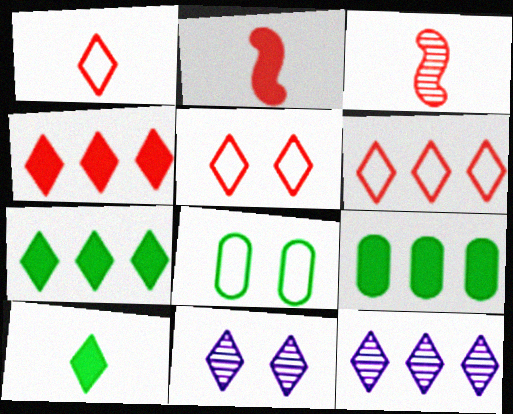[[1, 5, 6], 
[1, 7, 11], 
[2, 8, 12], 
[5, 10, 12], 
[6, 7, 12], 
[6, 10, 11]]